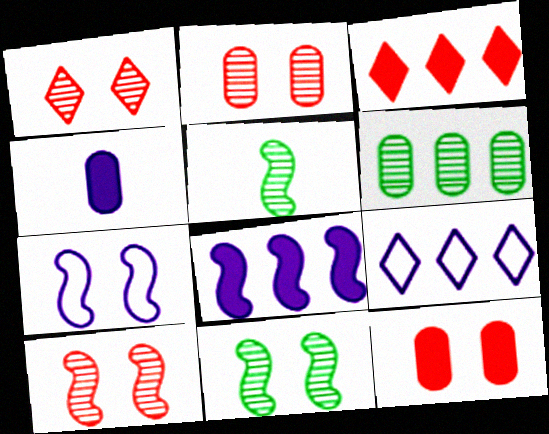[[1, 2, 10], 
[5, 9, 12]]